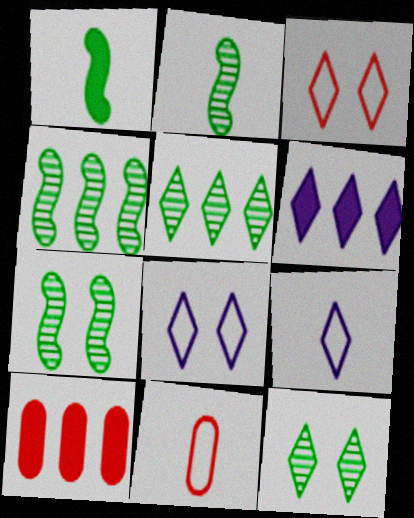[[2, 4, 7], 
[2, 8, 10], 
[6, 7, 11], 
[7, 9, 10]]